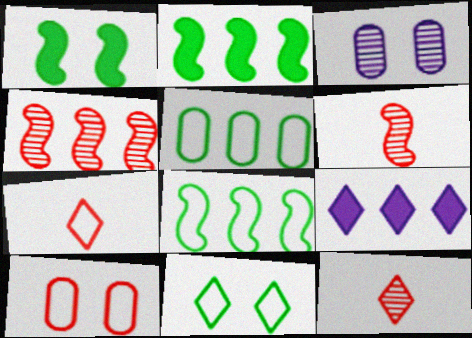[[2, 3, 7], 
[4, 5, 9], 
[9, 11, 12]]